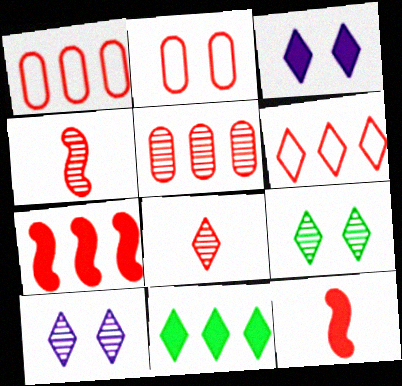[[2, 7, 8], 
[5, 6, 7]]